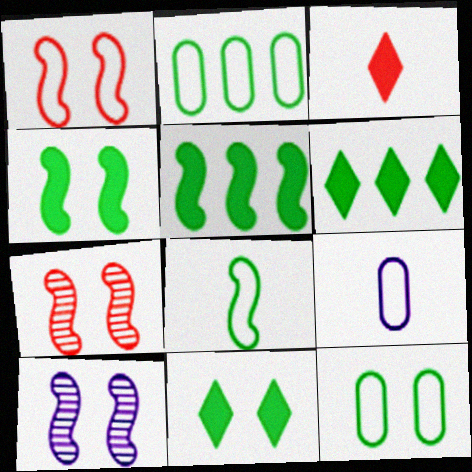[[1, 4, 10], 
[2, 3, 10], 
[6, 7, 9]]